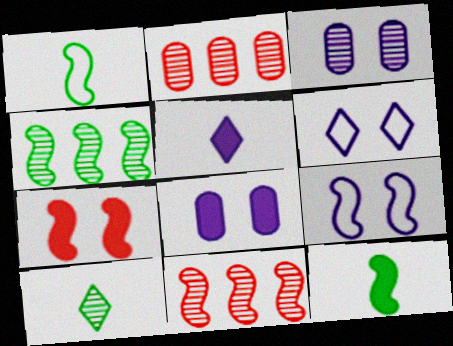[[2, 6, 12], 
[3, 10, 11], 
[9, 11, 12]]